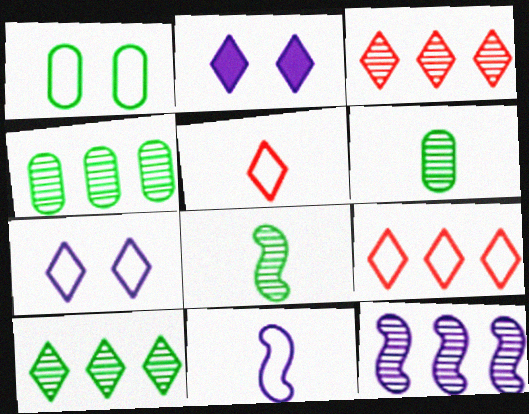[[1, 9, 11], 
[2, 5, 10], 
[3, 4, 12]]